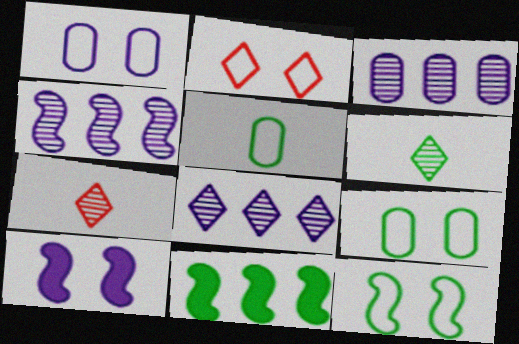[[1, 2, 12], 
[1, 7, 11], 
[3, 4, 8], 
[6, 9, 11]]